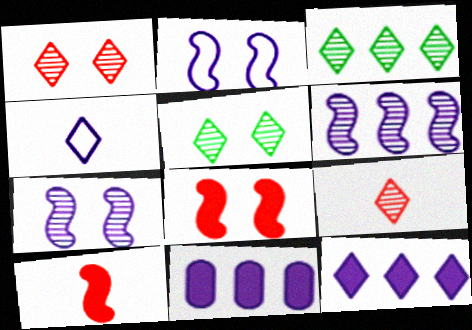[[4, 7, 11]]